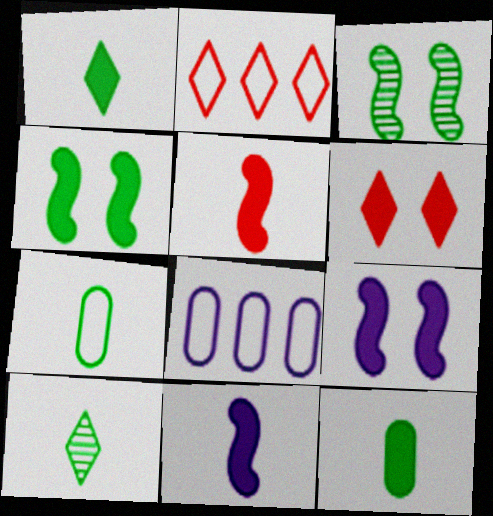[]